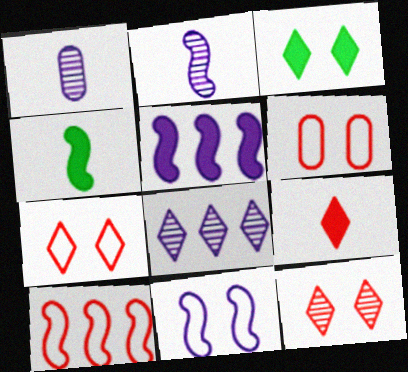[[1, 3, 10], 
[2, 5, 11], 
[4, 6, 8]]